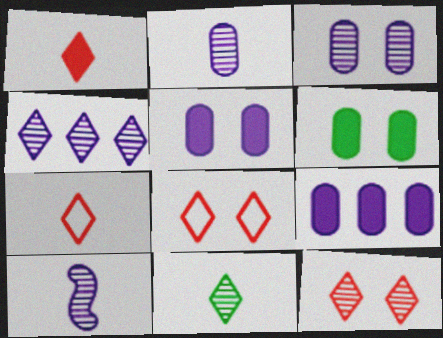[[3, 4, 10], 
[4, 11, 12]]